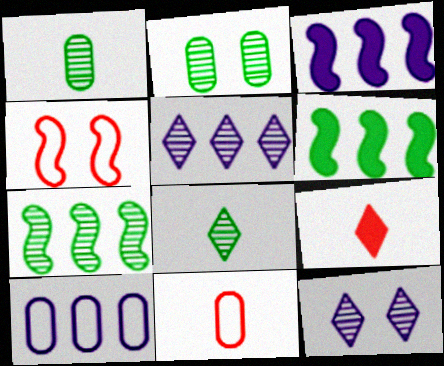[[2, 7, 8], 
[3, 5, 10], 
[6, 11, 12]]